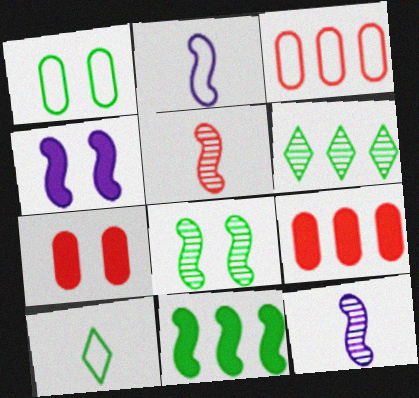[[2, 6, 7]]